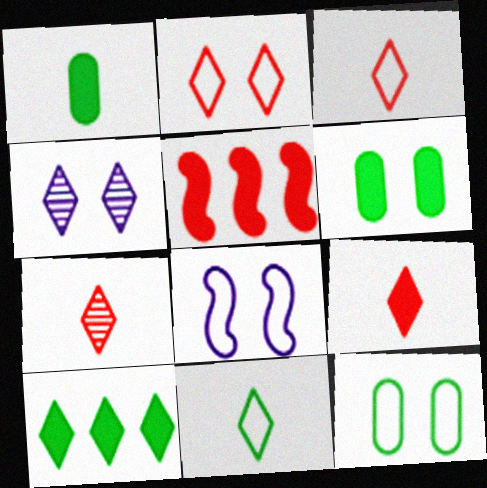[[2, 8, 12], 
[3, 4, 10], 
[3, 7, 9]]